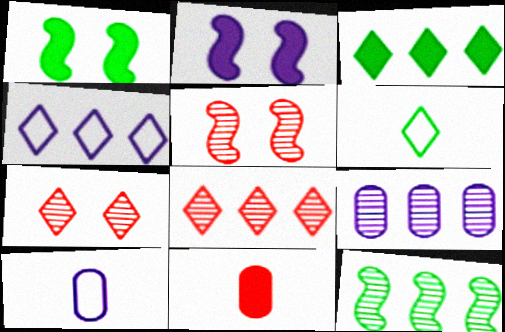[[1, 8, 10], 
[2, 3, 11], 
[3, 4, 8], 
[3, 5, 10], 
[8, 9, 12]]